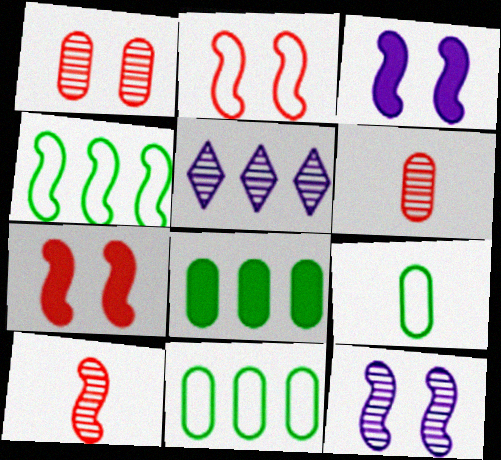[[3, 4, 10], 
[5, 7, 9]]